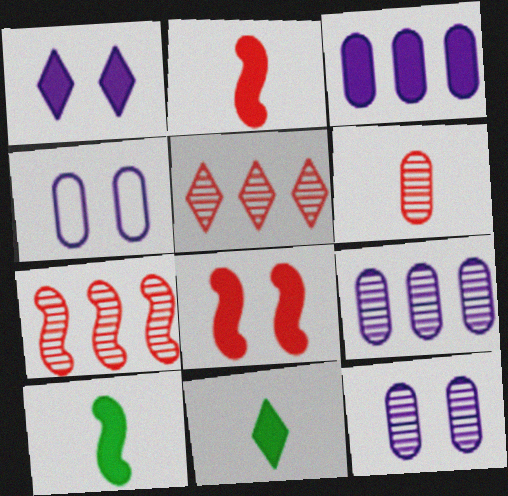[[3, 8, 11], 
[4, 5, 10], 
[4, 7, 11]]